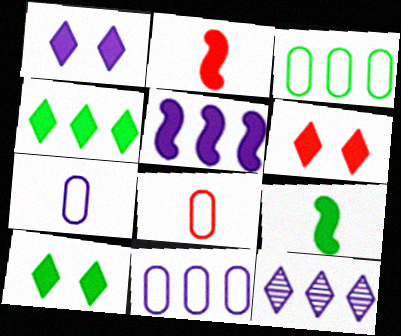[[1, 6, 10], 
[5, 11, 12]]